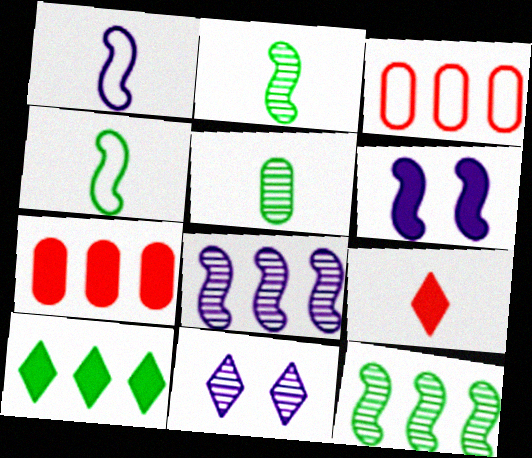[[1, 5, 9], 
[1, 6, 8], 
[3, 8, 10], 
[4, 7, 11]]